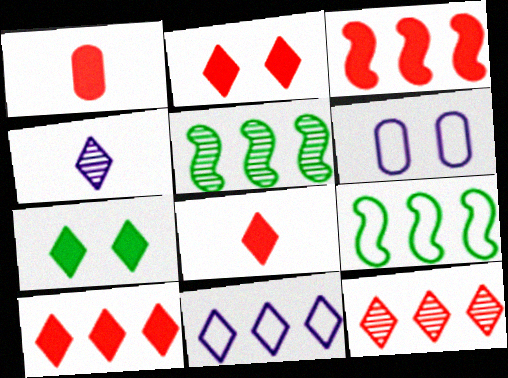[[1, 2, 3], 
[2, 8, 10], 
[5, 6, 8]]